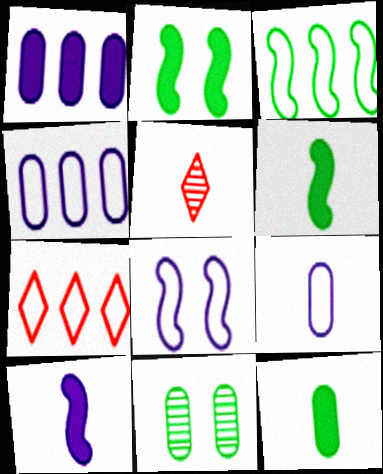[[2, 4, 5], 
[3, 4, 7], 
[5, 6, 9], 
[7, 10, 11]]